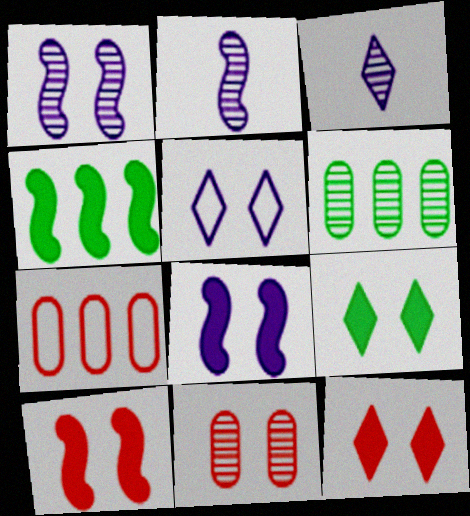[[2, 7, 9]]